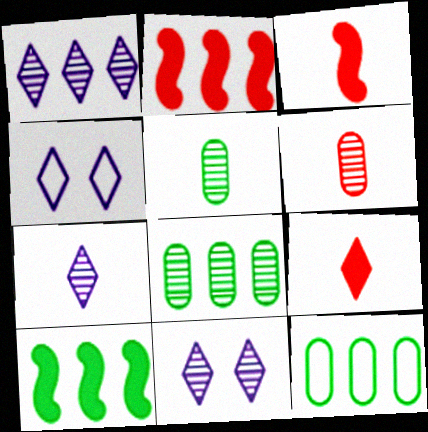[[1, 2, 12], 
[1, 7, 11], 
[2, 4, 5], 
[3, 4, 8], 
[3, 11, 12], 
[4, 6, 10]]